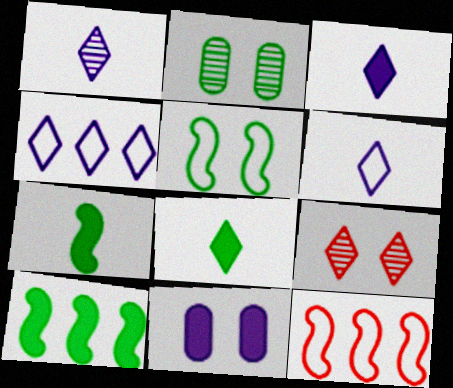[[1, 3, 6], 
[2, 3, 12], 
[4, 8, 9], 
[5, 9, 11]]